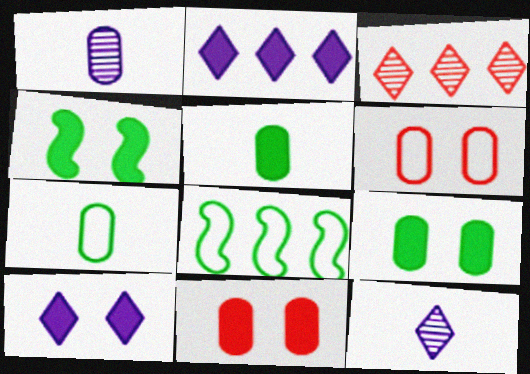[[4, 10, 11], 
[8, 11, 12]]